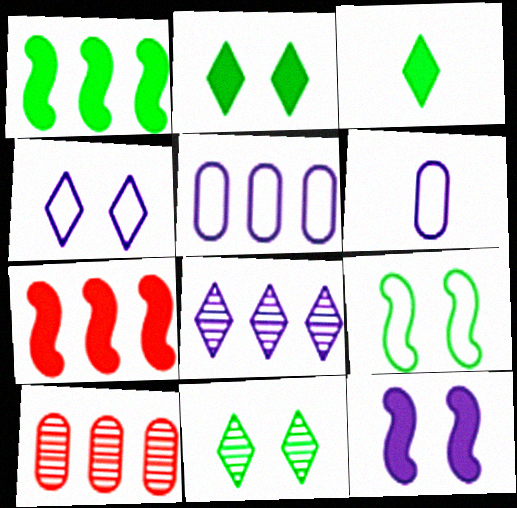[[6, 7, 11], 
[6, 8, 12]]